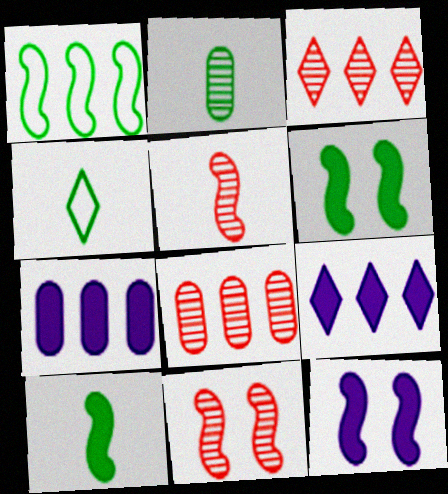[[1, 3, 7], 
[1, 5, 12], 
[1, 8, 9], 
[2, 4, 10], 
[4, 7, 11], 
[4, 8, 12]]